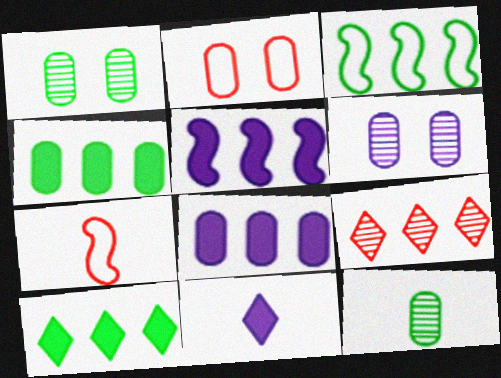[[2, 8, 12], 
[3, 8, 9], 
[6, 7, 10], 
[7, 11, 12]]